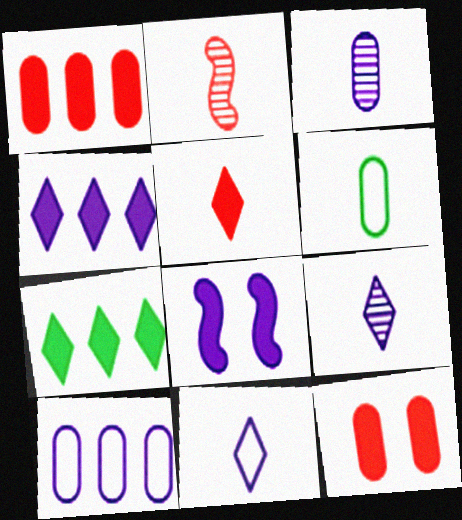[[8, 9, 10]]